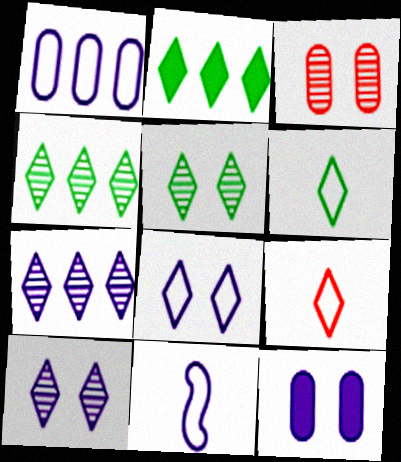[[1, 8, 11], 
[2, 3, 11], 
[2, 5, 6], 
[2, 9, 10], 
[7, 11, 12]]